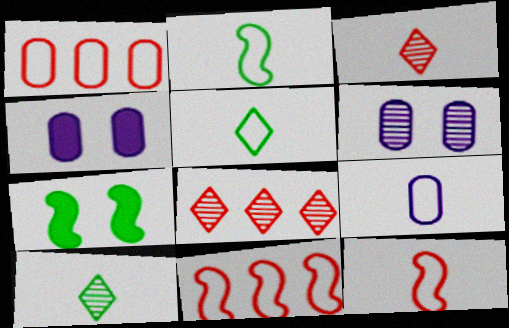[[2, 4, 8], 
[4, 10, 11], 
[5, 9, 12], 
[7, 8, 9]]